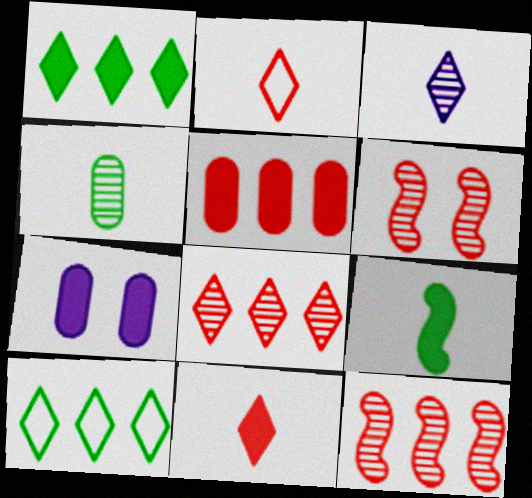[[2, 5, 6]]